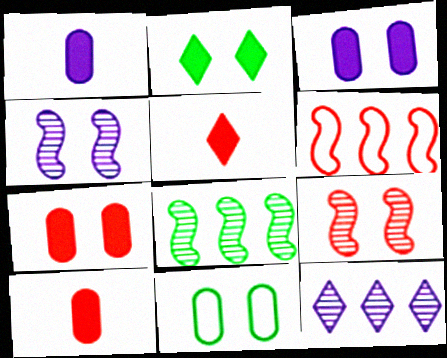[]